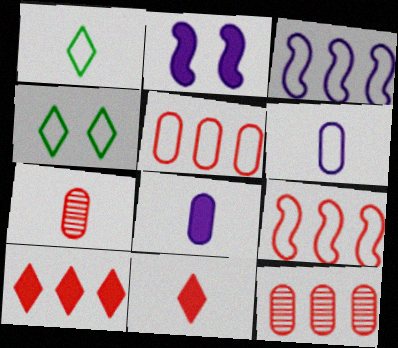[[1, 2, 12], 
[4, 6, 9], 
[9, 10, 12]]